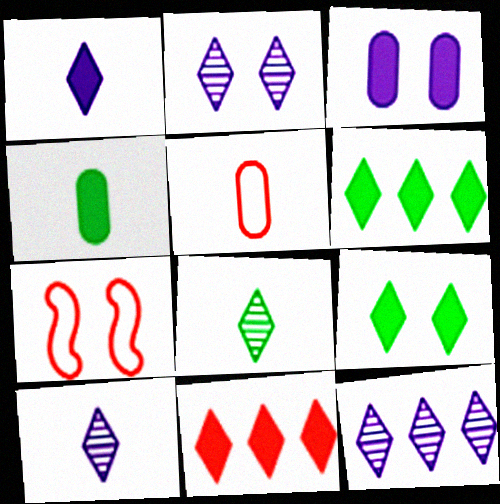[[1, 9, 11], 
[2, 10, 12], 
[4, 7, 12]]